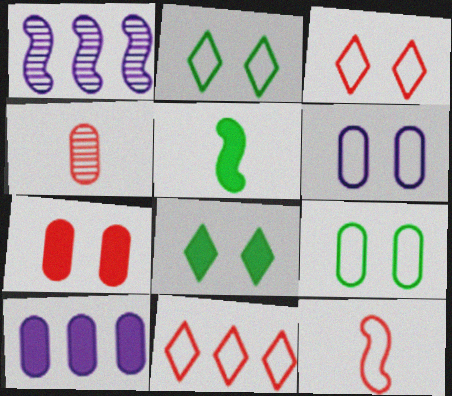[[4, 9, 10]]